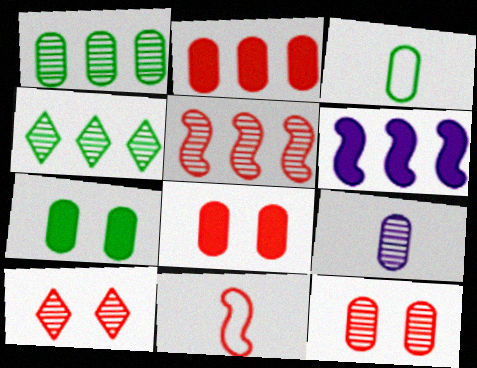[[1, 3, 7], 
[1, 9, 12], 
[2, 10, 11], 
[3, 6, 10]]